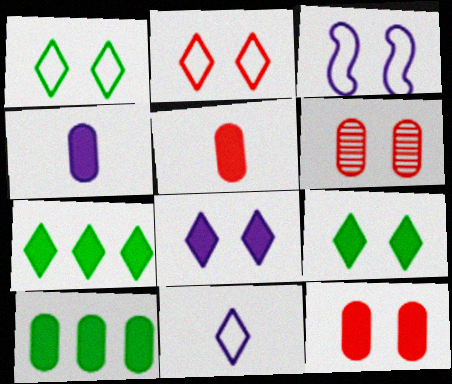[[3, 6, 9], 
[4, 10, 12]]